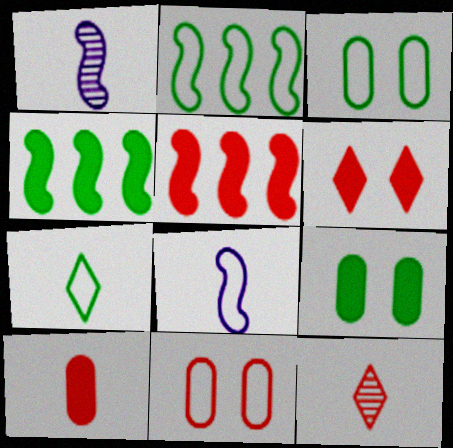[[1, 7, 10], 
[2, 3, 7], 
[5, 6, 10], 
[5, 11, 12]]